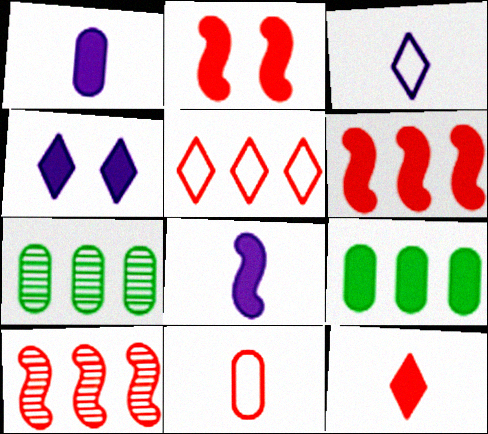[[2, 3, 7]]